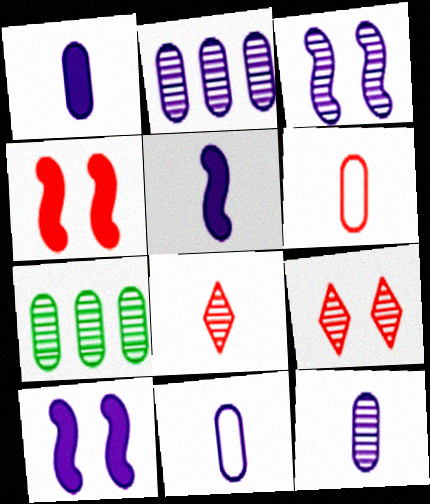[[1, 11, 12], 
[3, 7, 8]]